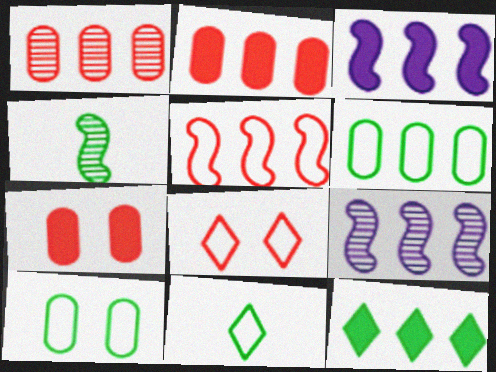[[2, 3, 12], 
[4, 10, 12], 
[7, 9, 11]]